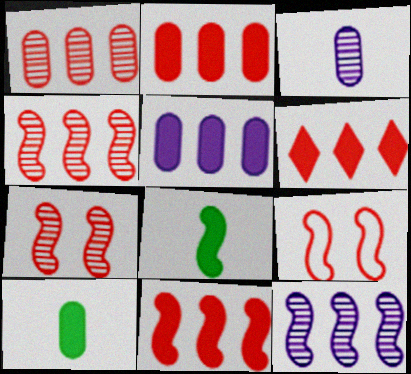[[2, 6, 11], 
[8, 9, 12]]